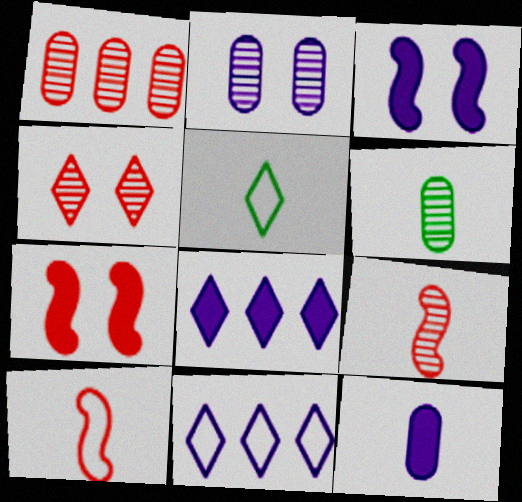[[1, 2, 6], 
[1, 3, 5], 
[1, 4, 9], 
[3, 8, 12], 
[4, 5, 8], 
[5, 9, 12], 
[6, 7, 11]]